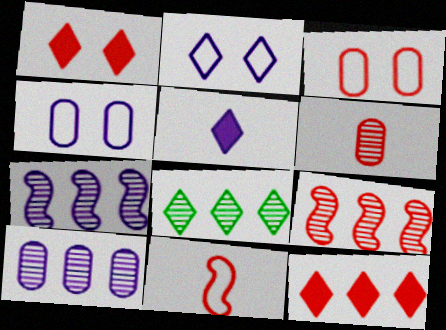[[4, 5, 7], 
[8, 9, 10]]